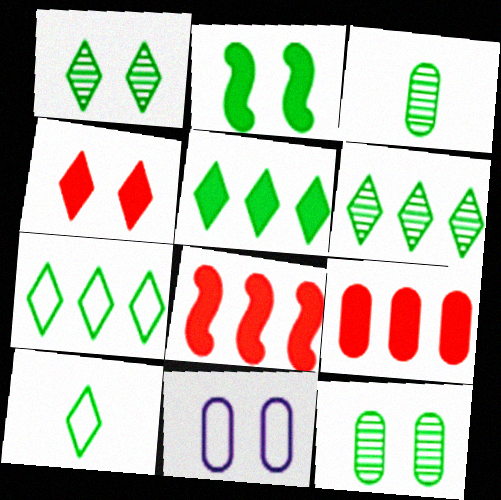[[1, 5, 10], 
[2, 3, 7], 
[3, 9, 11], 
[5, 6, 7]]